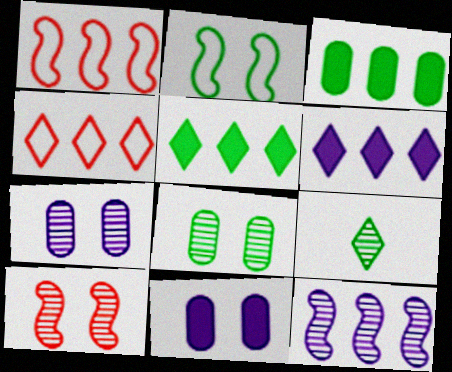[[1, 9, 11], 
[2, 3, 9], 
[3, 4, 12]]